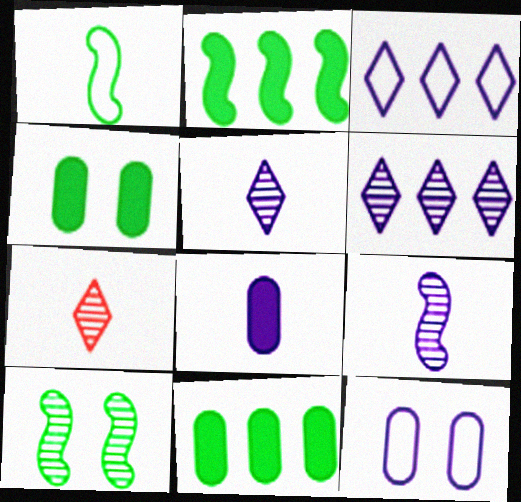[[1, 2, 10], 
[1, 7, 8], 
[2, 7, 12]]